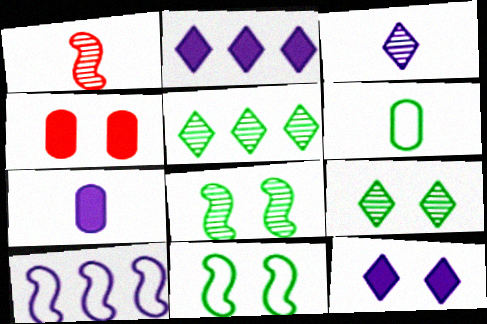[]